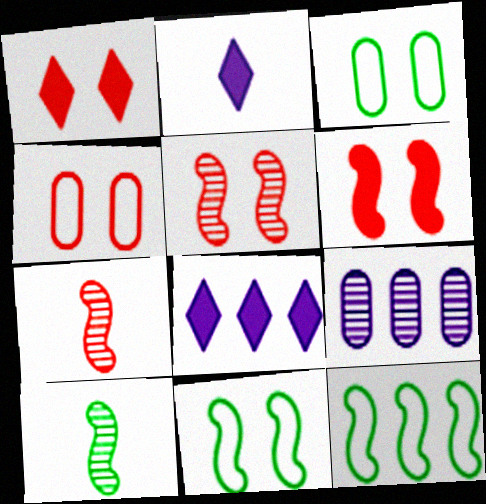[[1, 4, 5], 
[3, 7, 8], 
[4, 8, 10]]